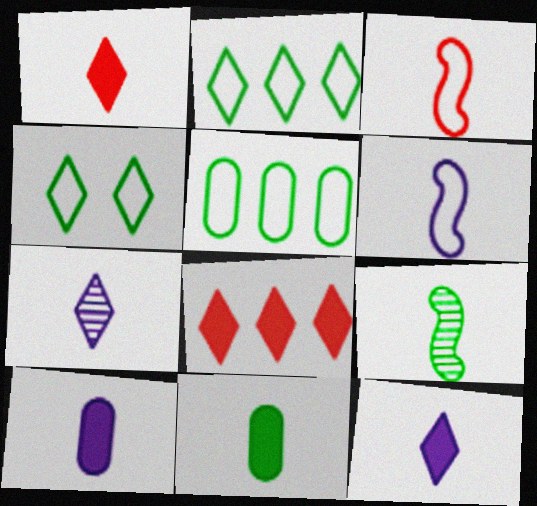[[3, 7, 11], 
[4, 7, 8], 
[6, 7, 10]]